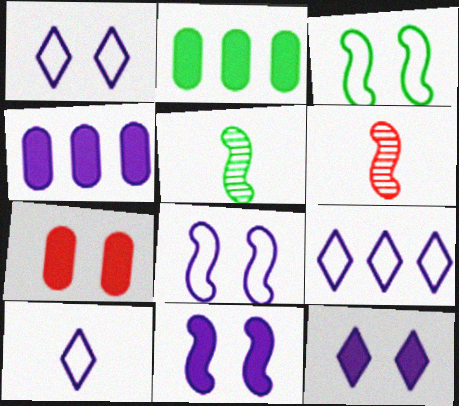[[1, 2, 6], 
[1, 9, 10], 
[5, 7, 9]]